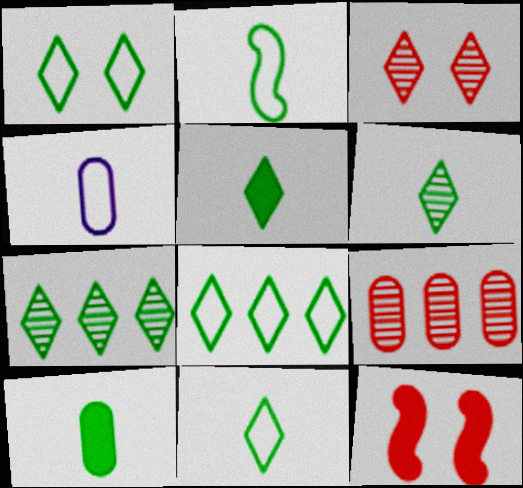[[1, 5, 7], 
[1, 8, 11], 
[2, 6, 10], 
[4, 7, 12], 
[5, 6, 11]]